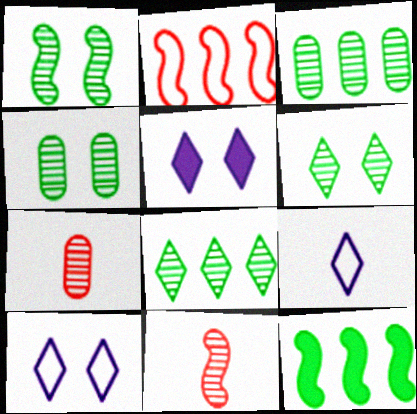[[1, 4, 6], 
[7, 10, 12]]